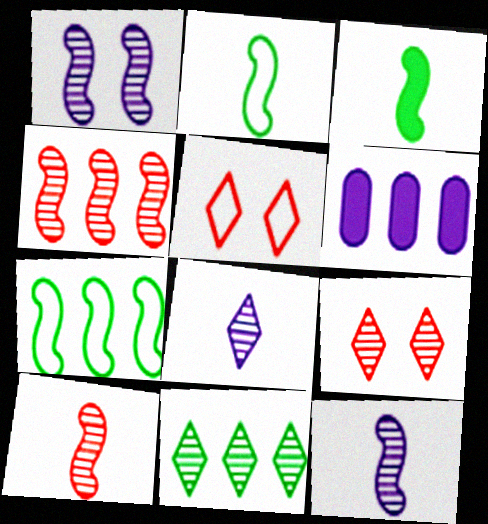[[2, 6, 9], 
[8, 9, 11]]